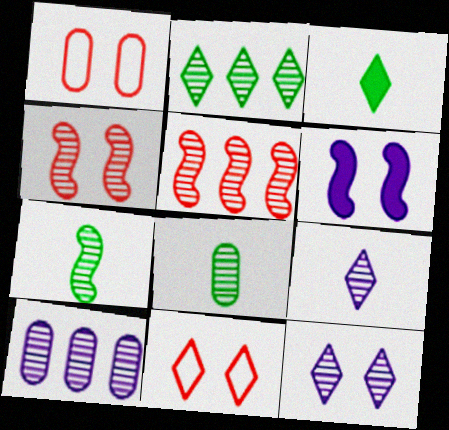[[2, 5, 10], 
[5, 8, 12]]